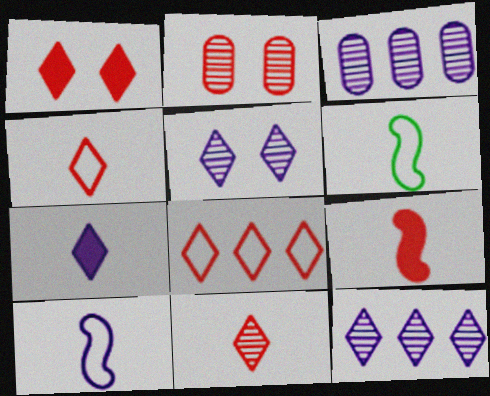[[1, 3, 6], 
[1, 8, 11], 
[2, 8, 9]]